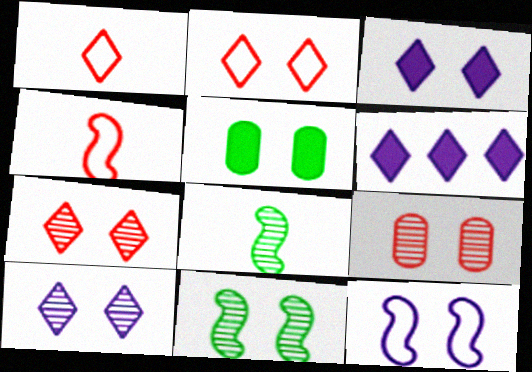[[5, 7, 12], 
[9, 10, 11]]